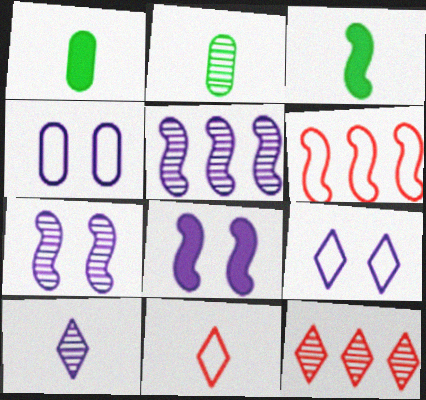[[2, 7, 12], 
[3, 4, 12], 
[3, 6, 7]]